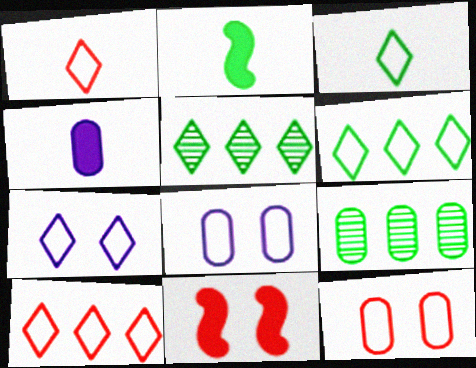[[1, 6, 7], 
[3, 7, 10], 
[4, 9, 12]]